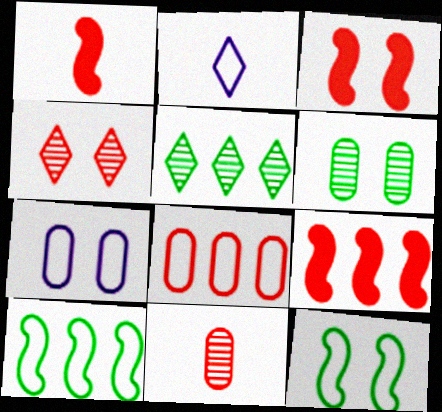[[1, 3, 9], 
[1, 4, 8], 
[1, 5, 7], 
[2, 6, 9], 
[2, 8, 12]]